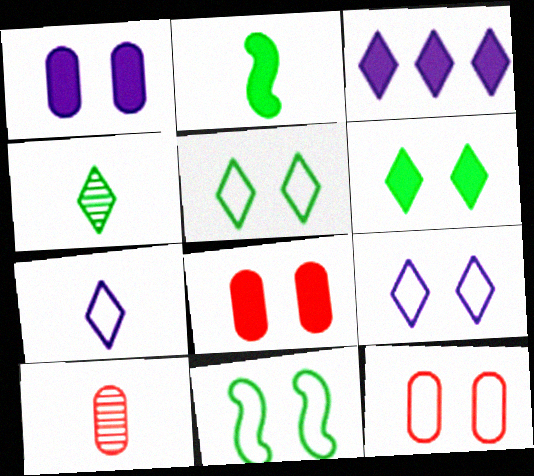[[2, 3, 8], 
[2, 7, 10], 
[3, 10, 11], 
[9, 11, 12]]